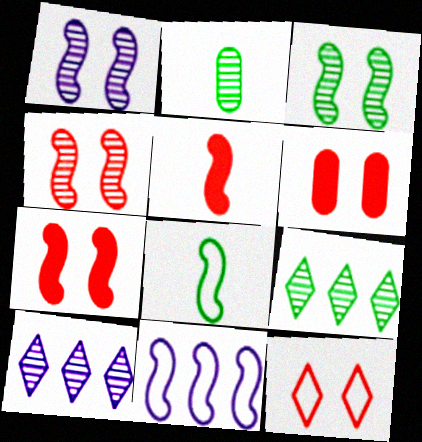[[1, 3, 4], 
[2, 3, 9], 
[2, 4, 10], 
[3, 5, 11], 
[4, 6, 12], 
[6, 8, 10]]